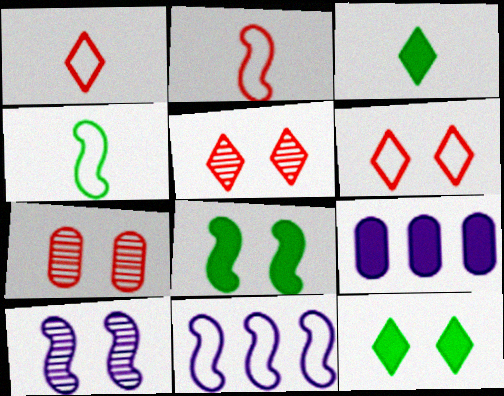[[3, 7, 11], 
[4, 5, 9]]